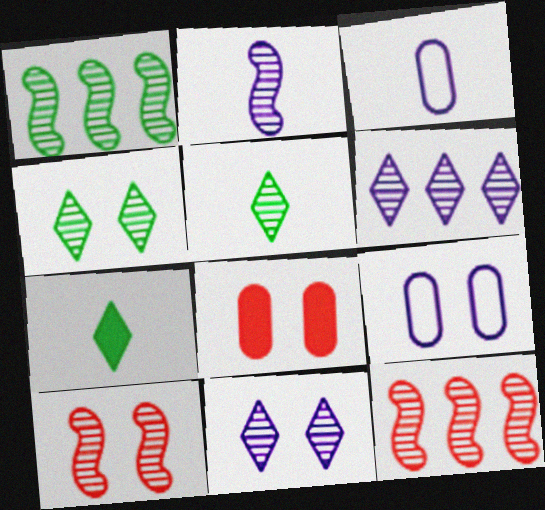[[1, 2, 10], 
[7, 9, 12]]